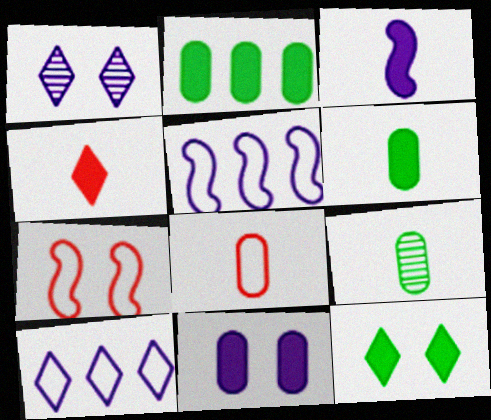[[3, 4, 6]]